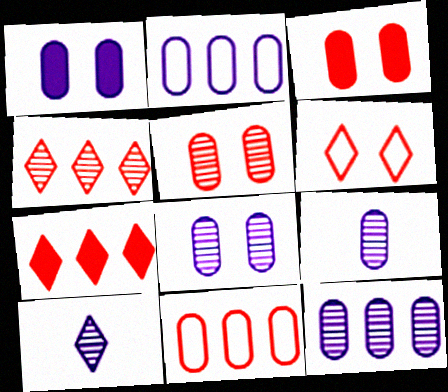[[1, 2, 9], 
[8, 9, 12]]